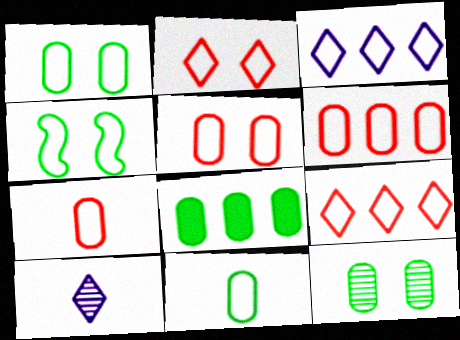[[3, 4, 7], 
[5, 6, 7], 
[8, 11, 12]]